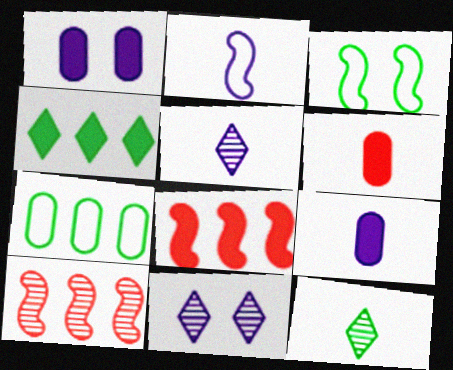[[2, 5, 9], 
[2, 6, 12]]